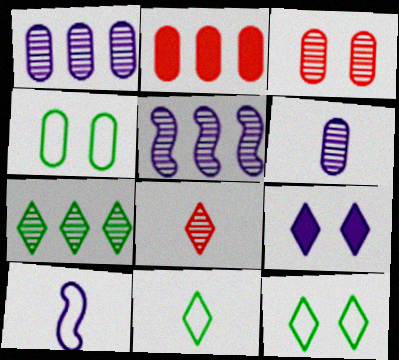[[1, 9, 10], 
[2, 4, 6]]